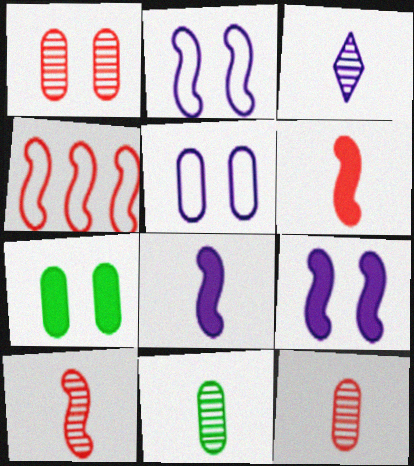[[1, 5, 7], 
[3, 4, 7], 
[3, 10, 11]]